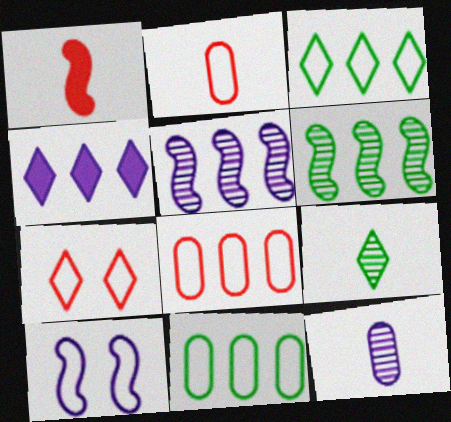[[1, 6, 10], 
[2, 3, 10], 
[4, 6, 8], 
[4, 7, 9], 
[4, 10, 12]]